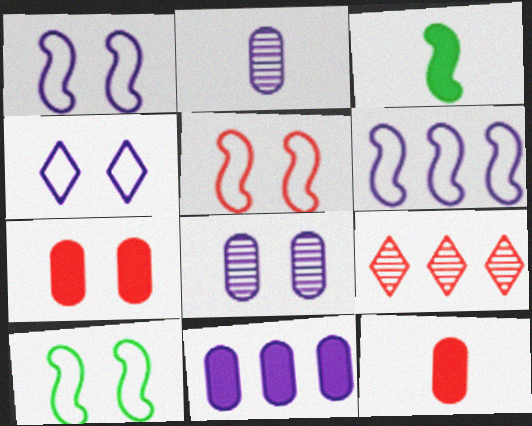[[1, 5, 10], 
[5, 9, 12]]